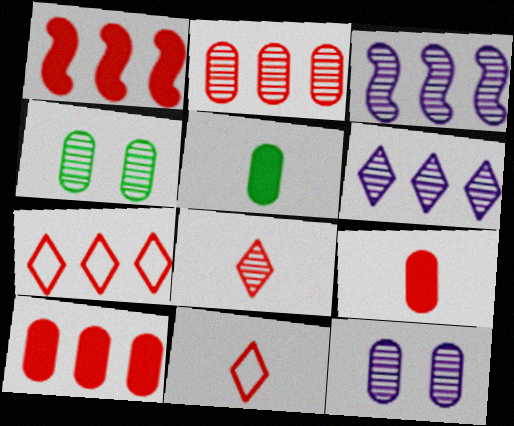[[1, 2, 7], 
[3, 4, 8]]